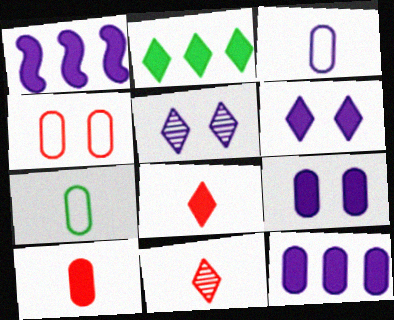[[1, 3, 5], 
[2, 6, 8]]